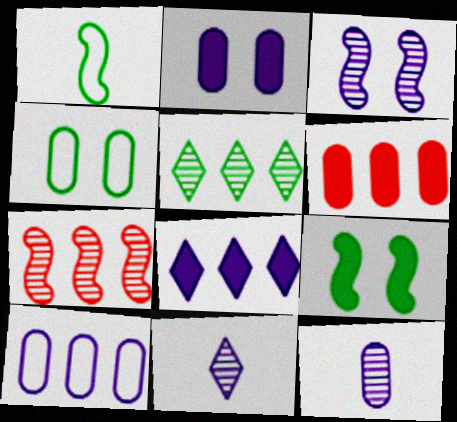[[2, 10, 12], 
[4, 6, 12]]